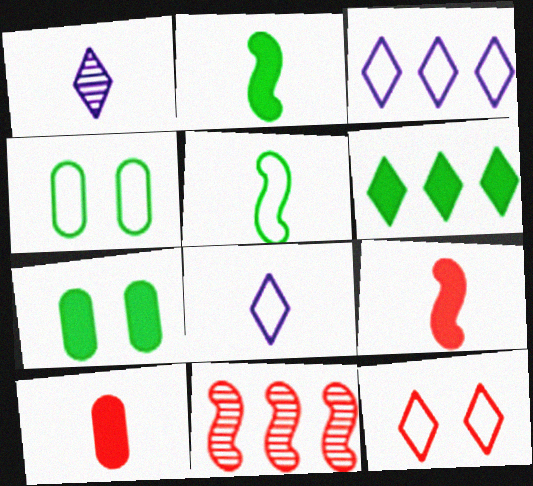[[1, 5, 10], 
[1, 6, 12], 
[2, 6, 7], 
[7, 8, 11], 
[10, 11, 12]]